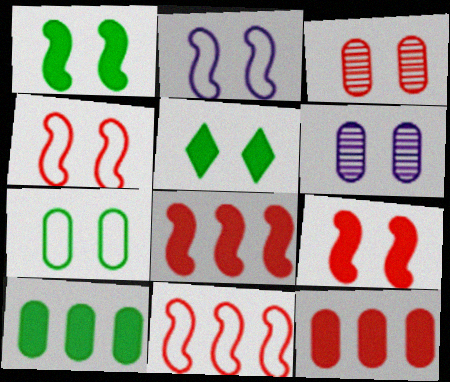[[2, 3, 5], 
[4, 5, 6]]